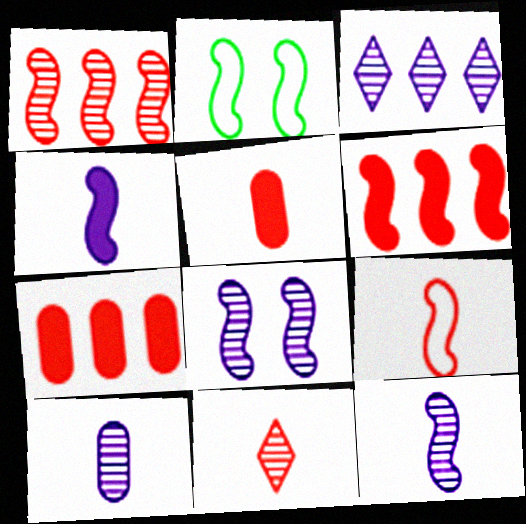[[1, 2, 4], 
[2, 3, 5], 
[2, 6, 12], 
[3, 8, 10], 
[5, 9, 11]]